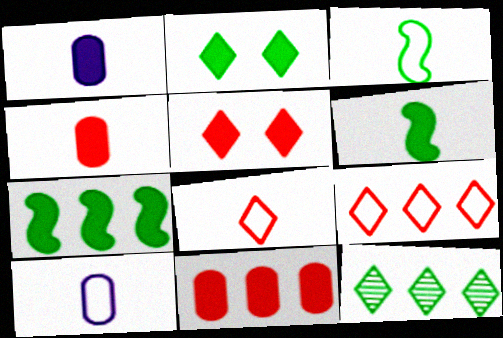[[1, 5, 7], 
[3, 8, 10]]